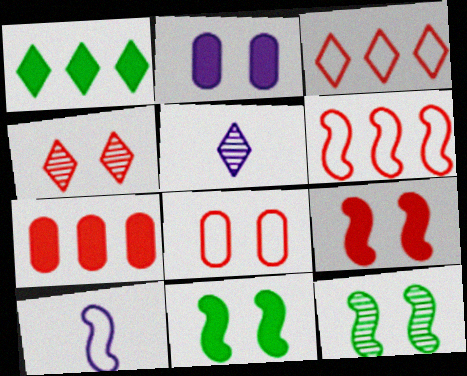[[4, 8, 9]]